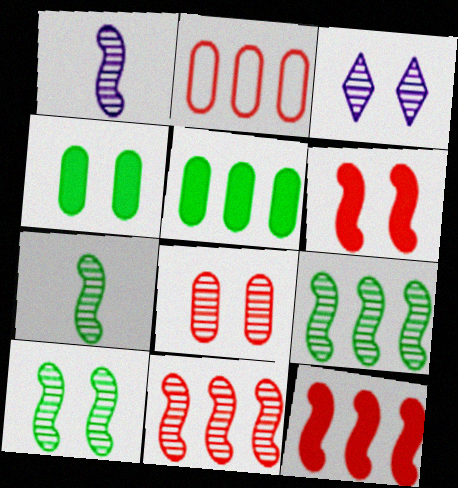[[1, 10, 11], 
[3, 8, 10], 
[7, 9, 10]]